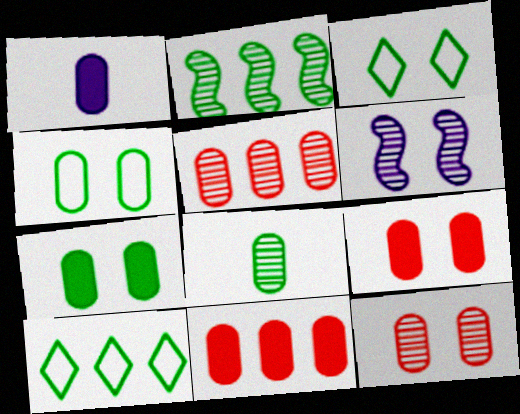[[1, 4, 5], 
[1, 7, 11], 
[3, 6, 9]]